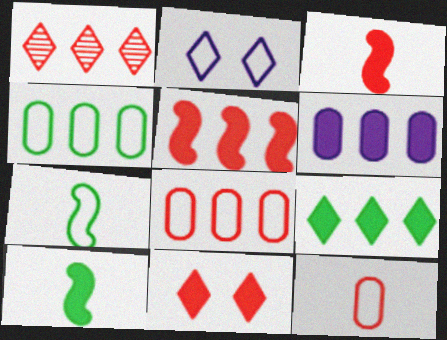[[1, 5, 8], 
[2, 7, 8], 
[5, 6, 9], 
[6, 10, 11]]